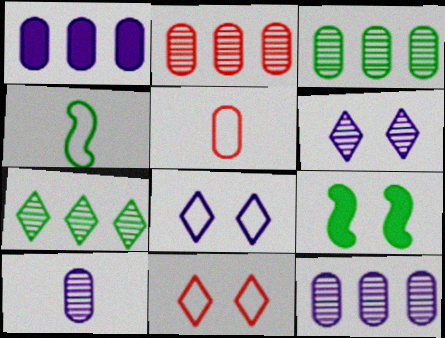[[2, 3, 12]]